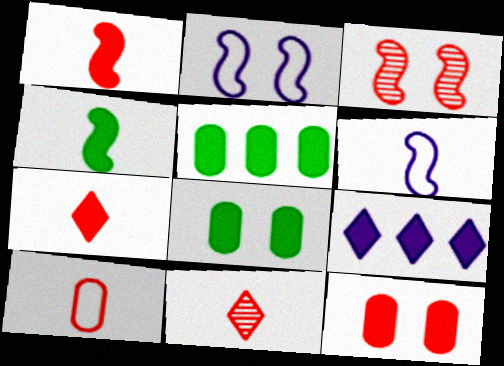[[1, 8, 9], 
[1, 10, 11], 
[2, 5, 11], 
[4, 9, 12]]